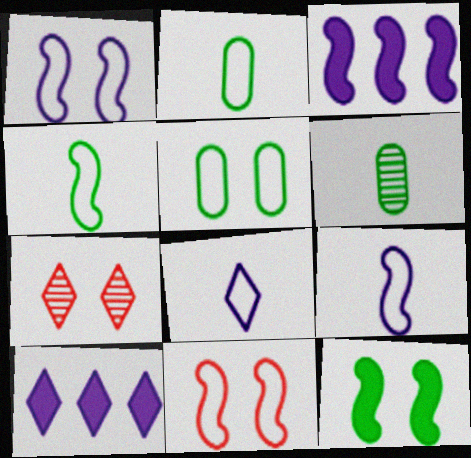[[2, 3, 7], 
[6, 10, 11]]